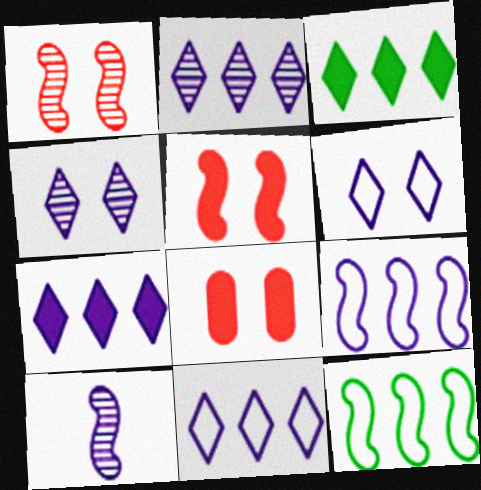[[2, 7, 11], 
[5, 10, 12]]